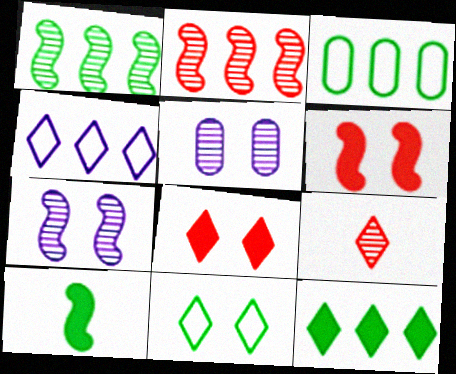[[1, 3, 12], 
[1, 5, 9], 
[5, 6, 11]]